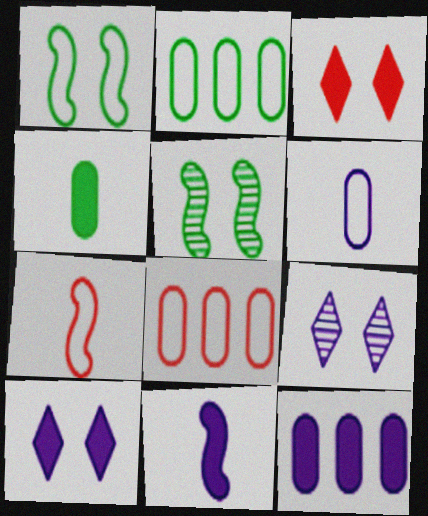[[10, 11, 12]]